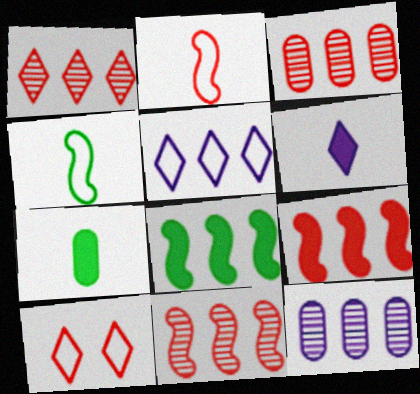[[1, 3, 11], 
[3, 5, 8]]